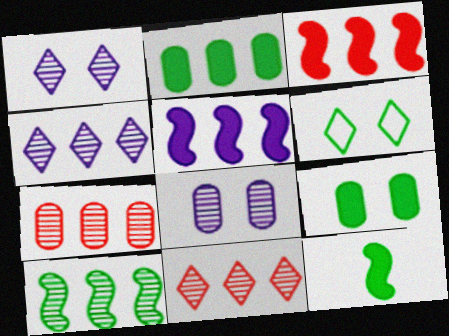[[4, 7, 10]]